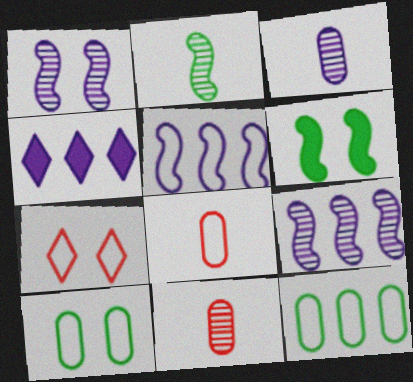[]